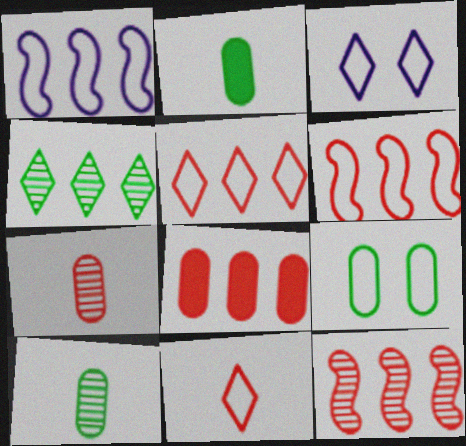[[1, 4, 8], 
[1, 9, 11], 
[2, 3, 12], 
[5, 8, 12]]